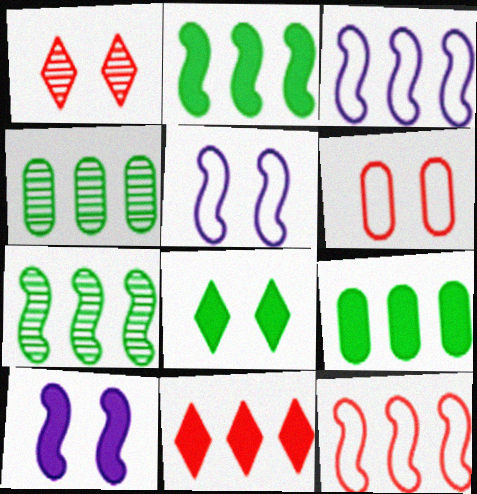[[3, 4, 11]]